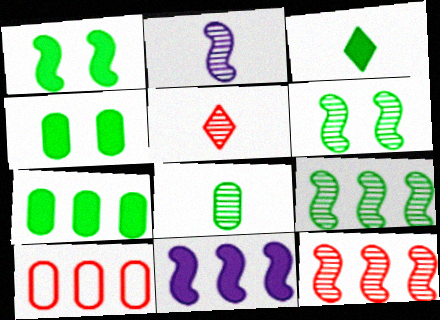[[1, 3, 7], 
[2, 5, 8], 
[2, 6, 12]]